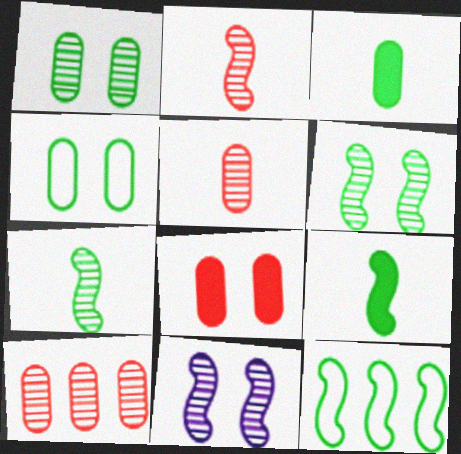[[6, 9, 12]]